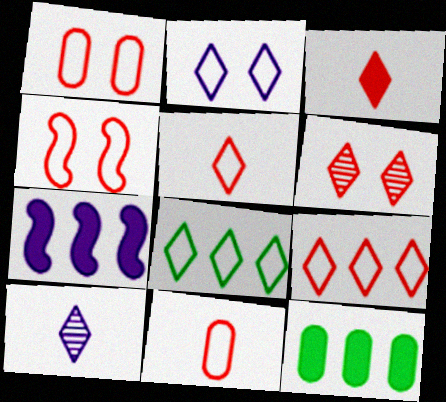[[2, 5, 8], 
[3, 6, 9], 
[4, 9, 11], 
[4, 10, 12]]